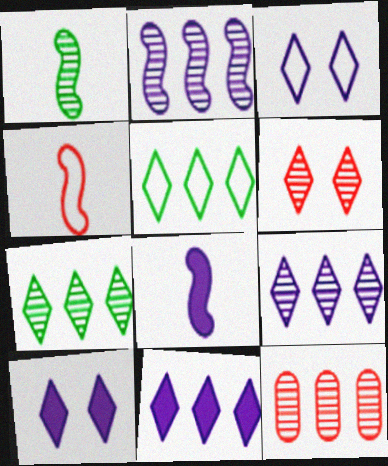[[1, 4, 8], 
[2, 7, 12]]